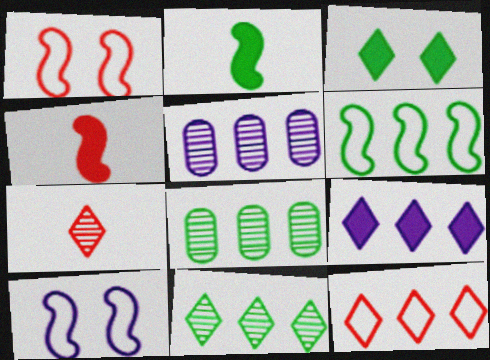[[9, 11, 12]]